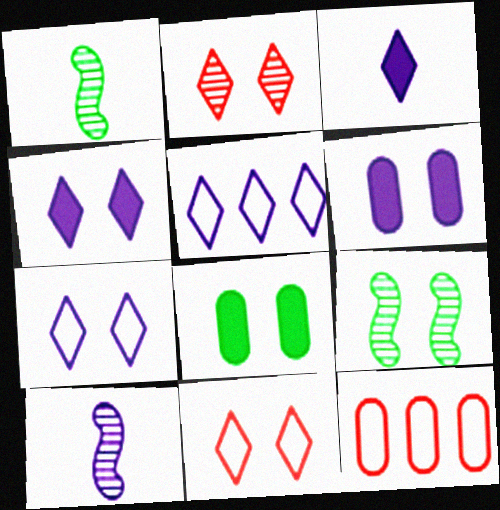[[1, 4, 12], 
[3, 9, 12], 
[5, 6, 10], 
[6, 9, 11]]